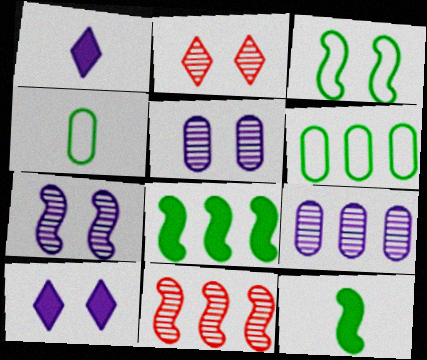[[4, 10, 11]]